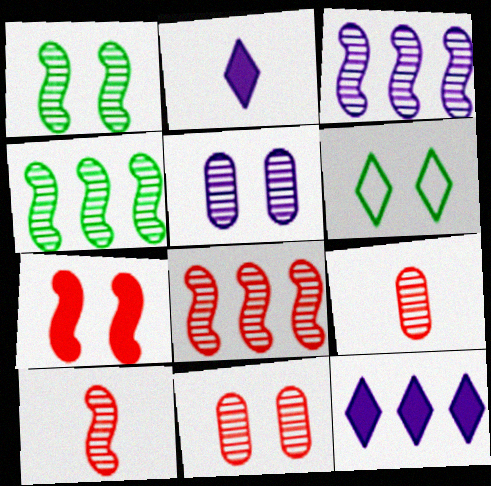[[1, 3, 10], 
[3, 4, 8], 
[5, 6, 7]]